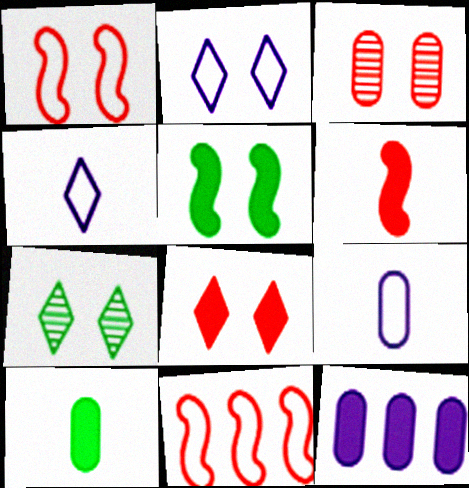[[1, 3, 8], 
[2, 3, 5], 
[2, 7, 8]]